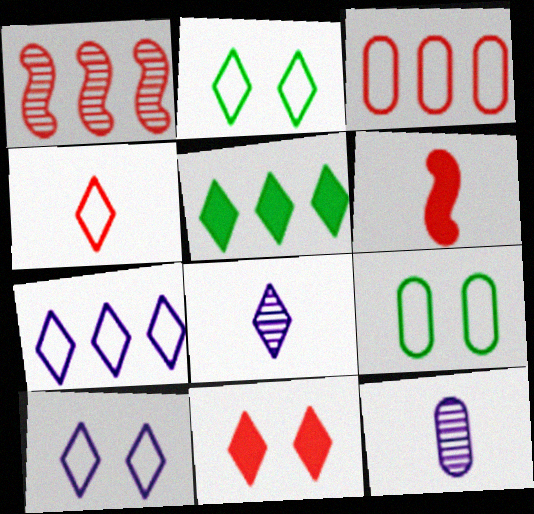[[2, 4, 7]]